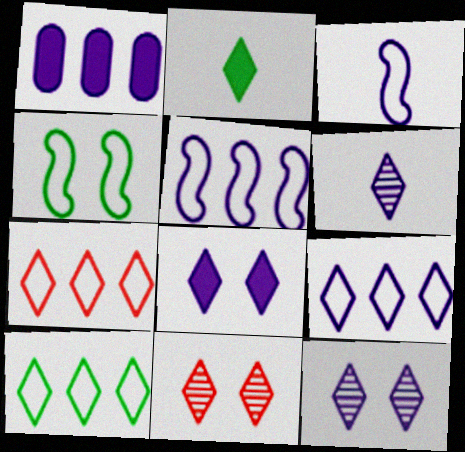[[1, 3, 12], 
[2, 7, 12], 
[2, 9, 11], 
[6, 8, 9], 
[7, 9, 10]]